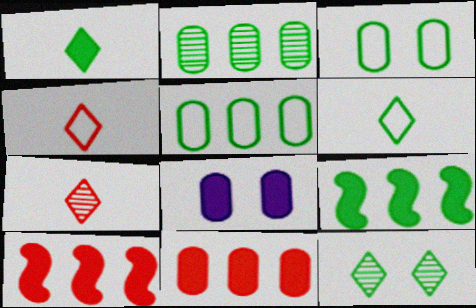[[1, 8, 10]]